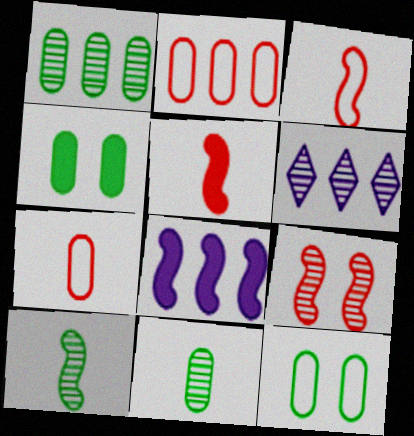[[3, 4, 6], 
[5, 6, 12], 
[6, 9, 11]]